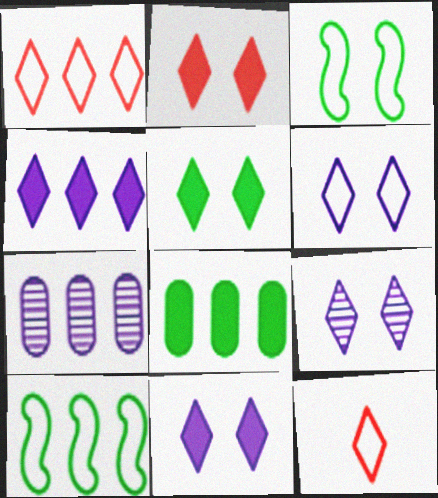[[2, 5, 11], 
[6, 9, 11]]